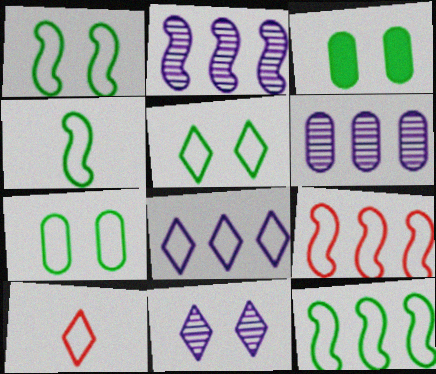[[1, 4, 12], 
[1, 5, 7], 
[2, 3, 10], 
[5, 8, 10]]